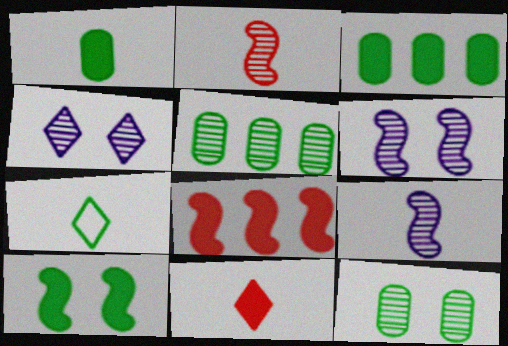[[2, 4, 5], 
[5, 7, 10]]